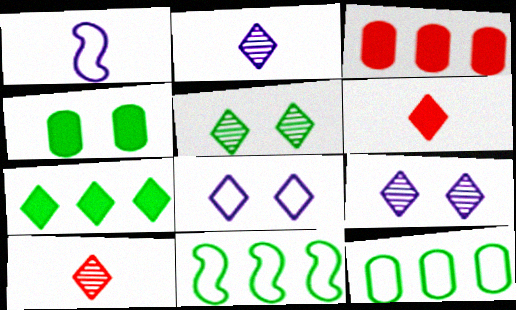[[1, 3, 5], 
[7, 8, 10]]